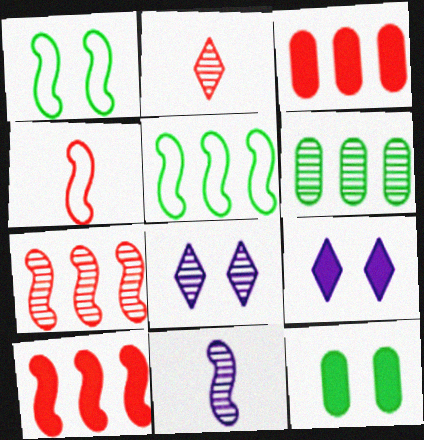[[1, 10, 11], 
[4, 6, 9]]